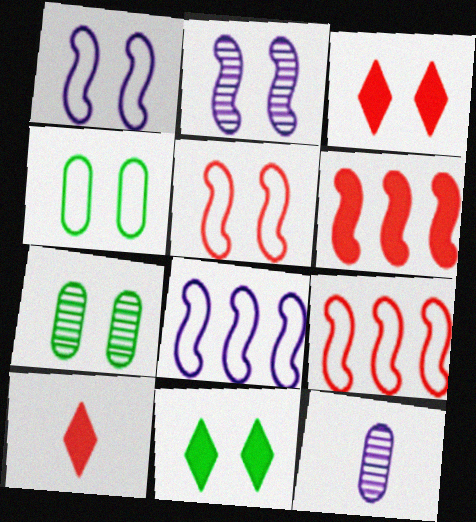[[1, 3, 7], 
[2, 3, 4], 
[7, 8, 10], 
[9, 11, 12]]